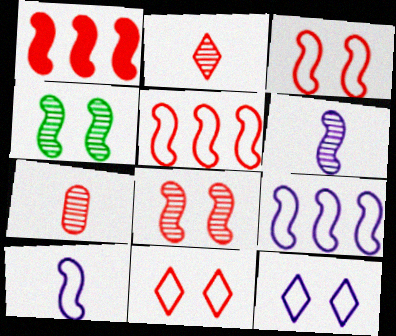[[1, 4, 10], 
[1, 7, 11]]